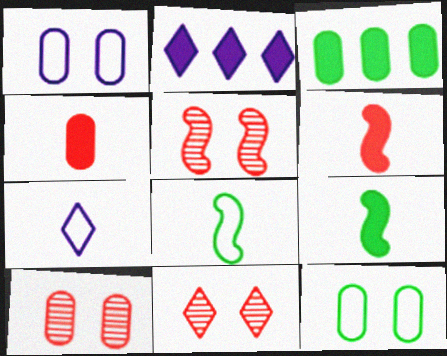[[2, 8, 10], 
[3, 5, 7], 
[5, 10, 11]]